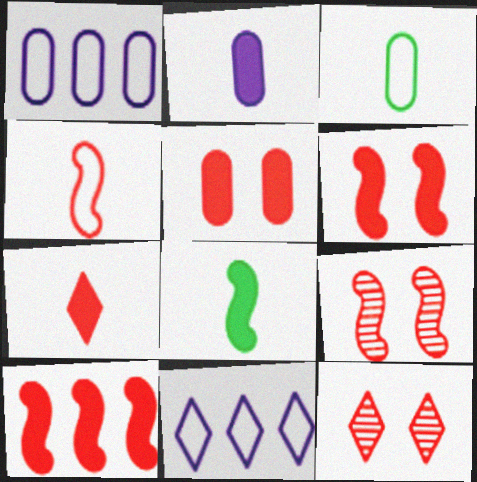[[1, 8, 12], 
[2, 7, 8], 
[4, 9, 10], 
[5, 7, 10]]